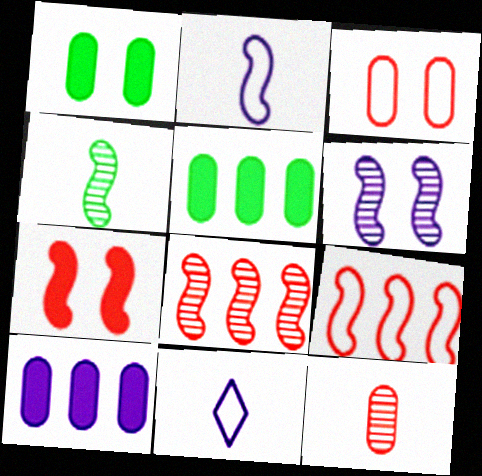[[1, 8, 11], 
[4, 6, 8], 
[6, 10, 11]]